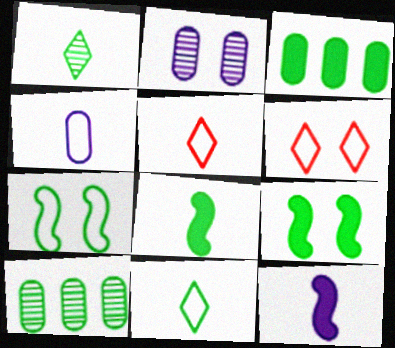[[1, 3, 7], 
[2, 6, 9], 
[6, 10, 12], 
[9, 10, 11]]